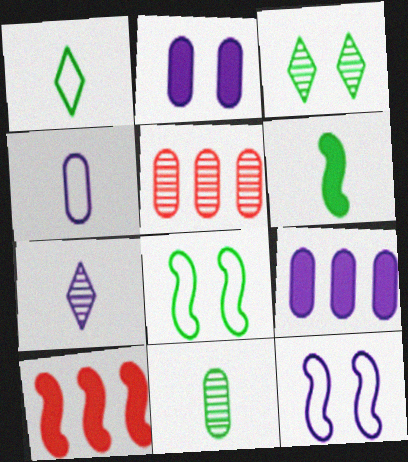[[1, 6, 11], 
[3, 4, 10], 
[7, 9, 12]]